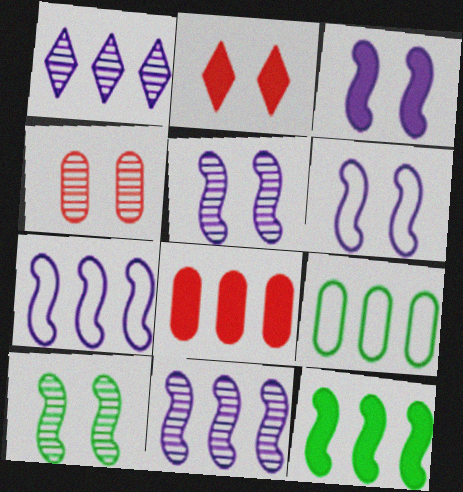[[3, 5, 6]]